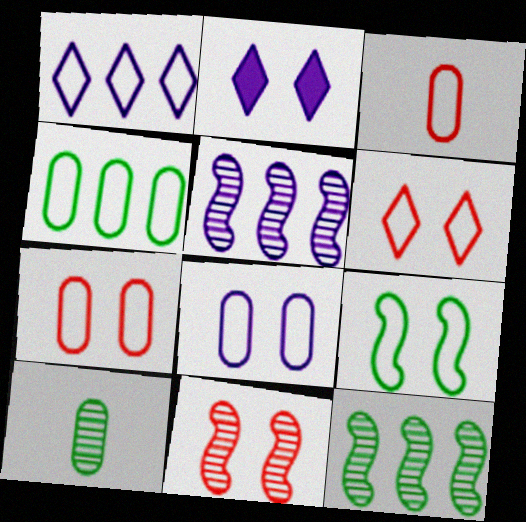[[1, 3, 9], 
[2, 3, 12], 
[3, 4, 8], 
[6, 8, 9]]